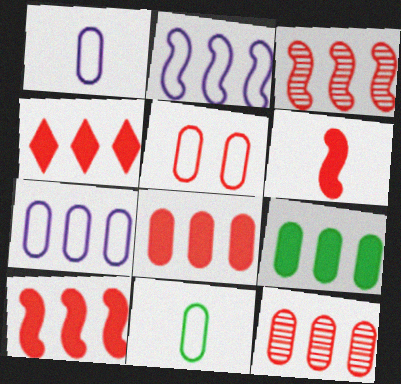[[4, 8, 10], 
[5, 7, 11], 
[7, 9, 12]]